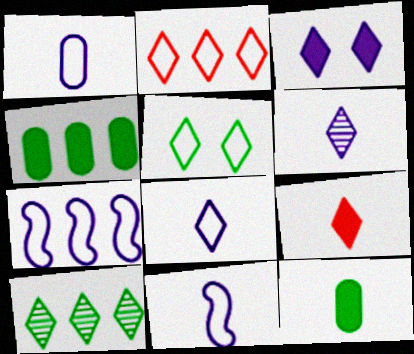[[1, 8, 11], 
[2, 5, 8]]